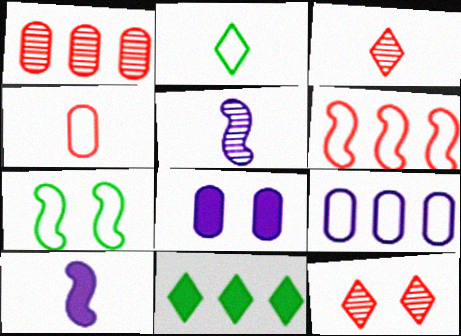[[7, 8, 12]]